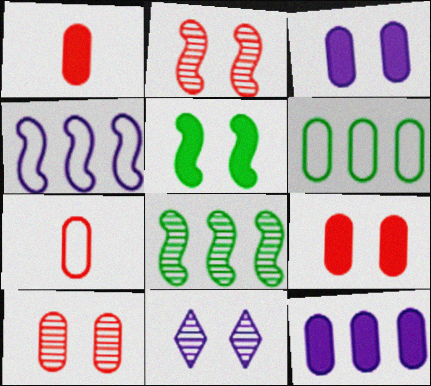[]